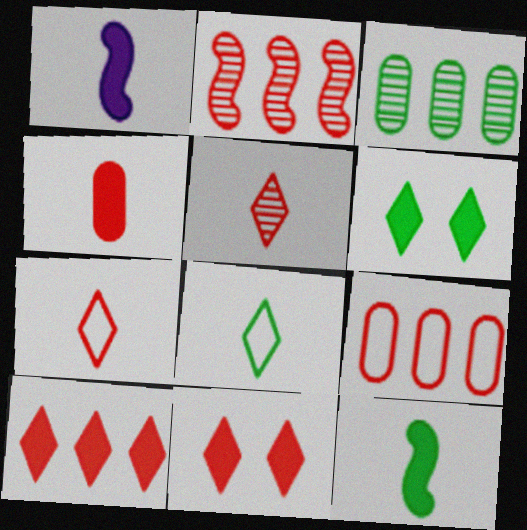[[2, 9, 10]]